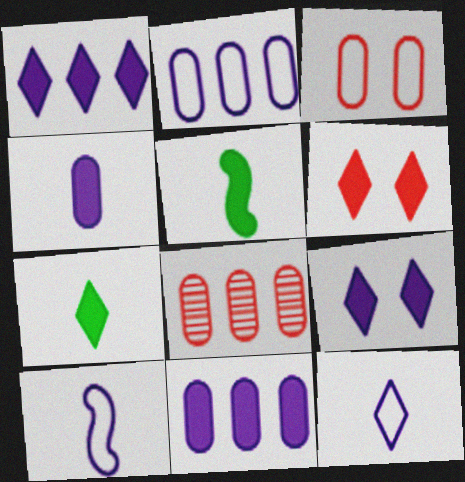[[1, 6, 7], 
[5, 6, 11]]